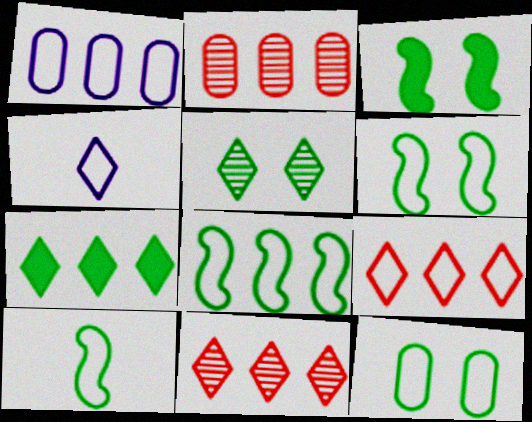[[1, 8, 9], 
[2, 3, 4], 
[3, 5, 12], 
[6, 8, 10]]